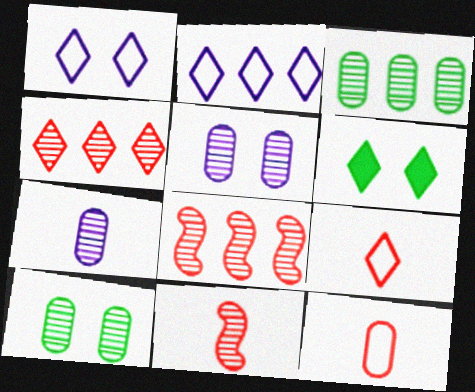[]